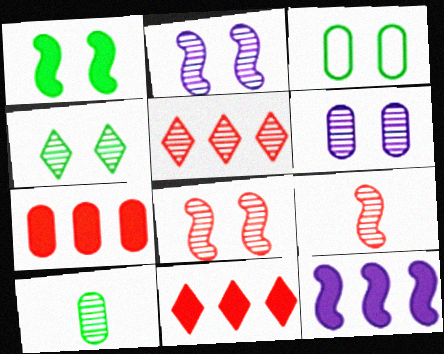[[1, 3, 4], 
[2, 5, 10], 
[4, 6, 8]]